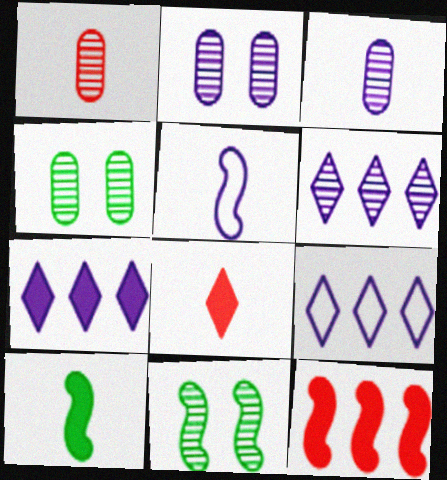[[1, 6, 11], 
[2, 5, 7], 
[5, 11, 12], 
[6, 7, 9]]